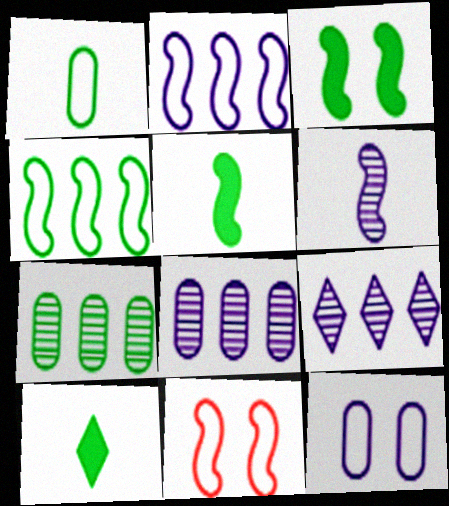[[8, 10, 11]]